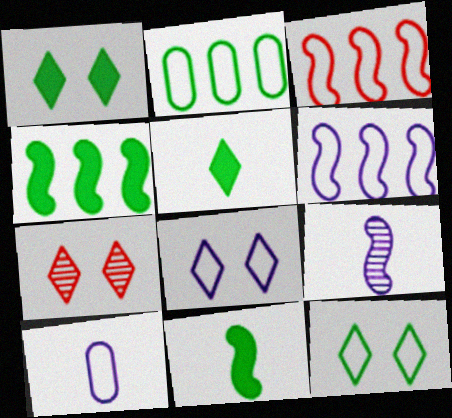[[1, 7, 8], 
[3, 10, 12], 
[4, 7, 10], 
[6, 8, 10]]